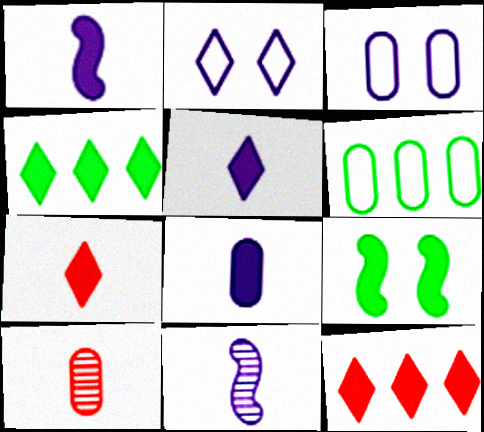[[1, 5, 8], 
[8, 9, 12]]